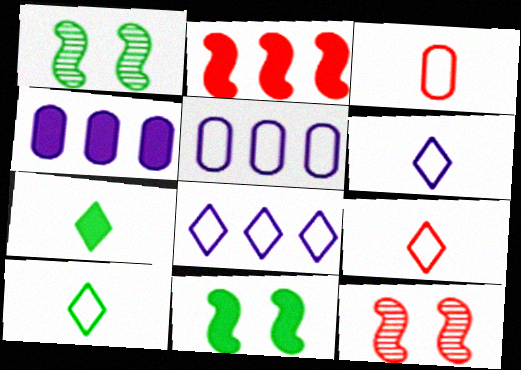[[1, 4, 9], 
[4, 10, 12], 
[5, 7, 12], 
[6, 9, 10]]